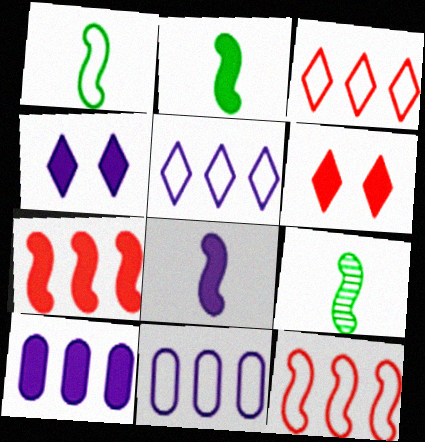[[1, 2, 9], 
[2, 6, 10], 
[4, 8, 10], 
[6, 9, 11]]